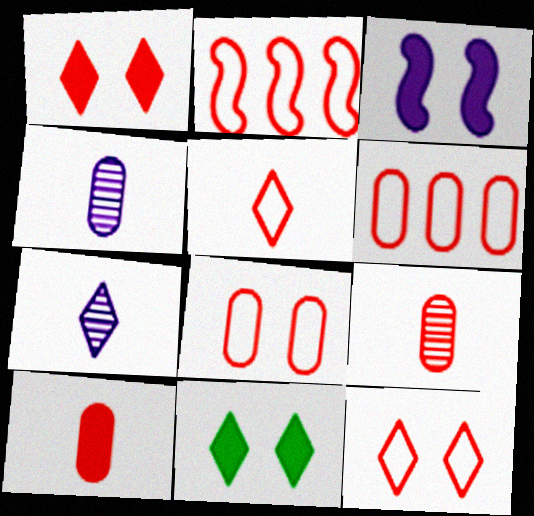[[1, 2, 9], 
[2, 4, 11], 
[2, 5, 8]]